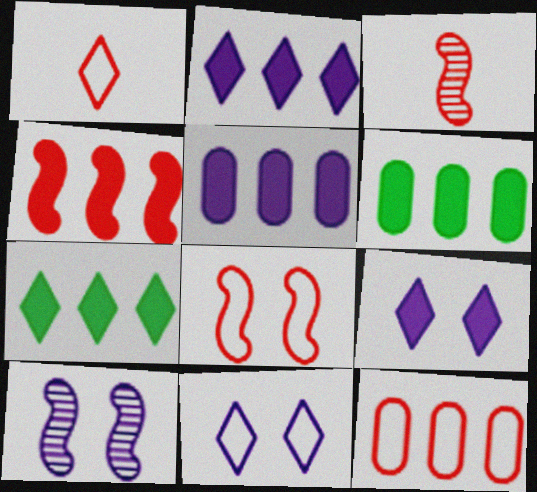[[1, 6, 10], 
[1, 8, 12], 
[2, 4, 6], 
[3, 4, 8], 
[3, 6, 11], 
[4, 5, 7]]